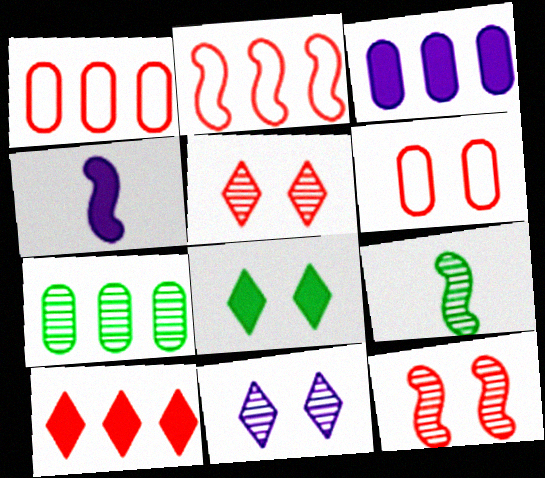[[1, 3, 7]]